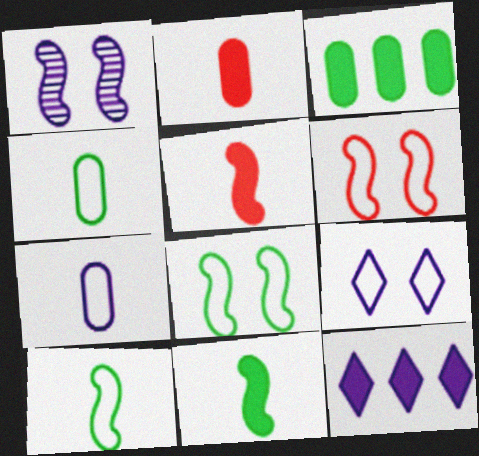[[1, 7, 12]]